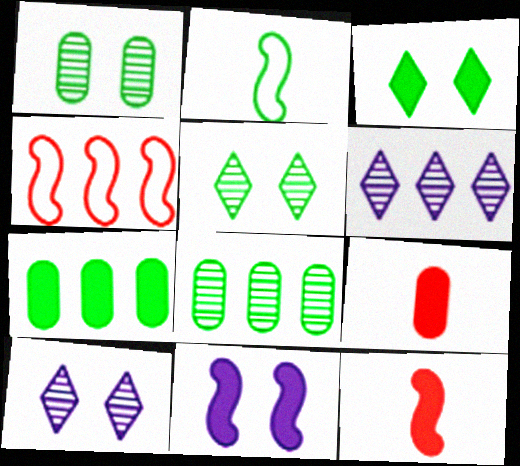[[2, 3, 8], 
[2, 5, 7], 
[4, 6, 7]]